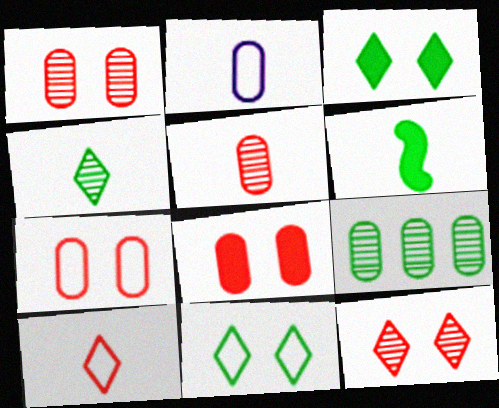[[1, 7, 8], 
[2, 8, 9], 
[6, 9, 11]]